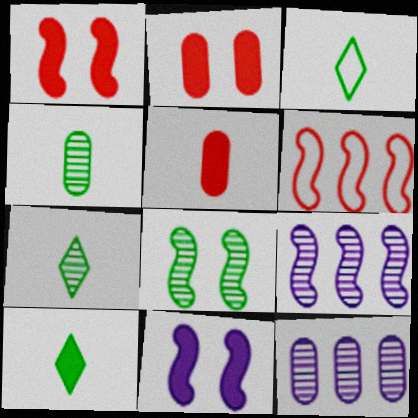[[1, 3, 12], 
[2, 3, 9], 
[3, 7, 10]]